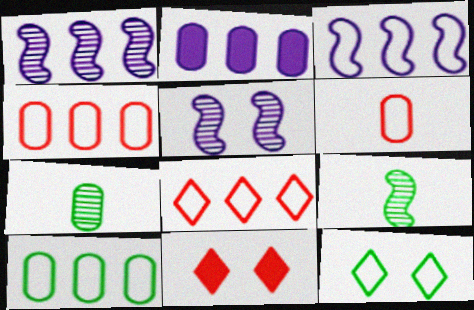[[3, 6, 12], 
[3, 7, 11], 
[3, 8, 10]]